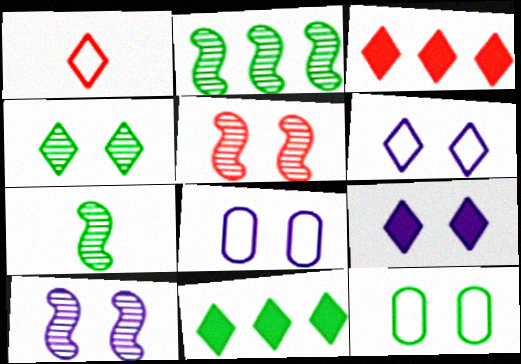[[3, 7, 8], 
[5, 9, 12], 
[7, 11, 12], 
[8, 9, 10]]